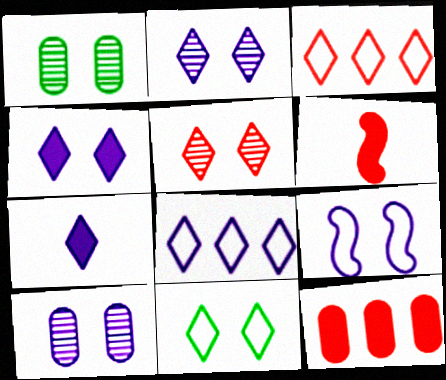[[1, 6, 8], 
[2, 7, 8], 
[4, 5, 11], 
[4, 9, 10]]